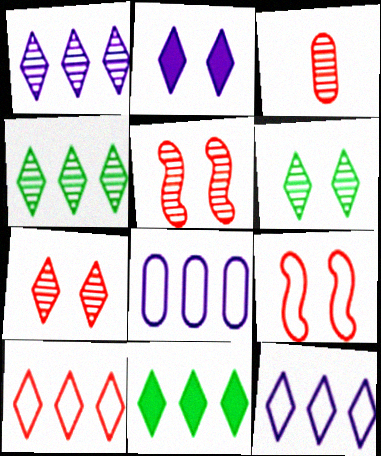[[1, 10, 11]]